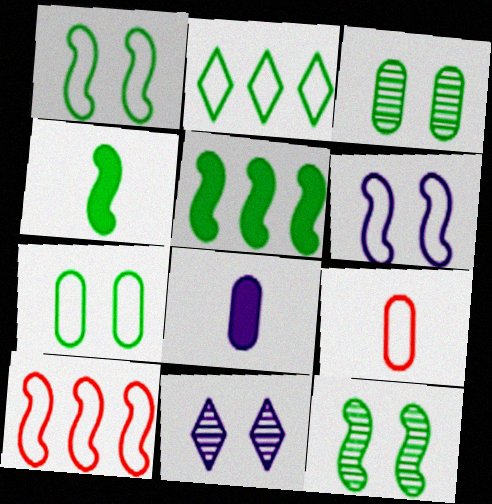[[2, 3, 4], 
[2, 6, 9], 
[5, 9, 11]]